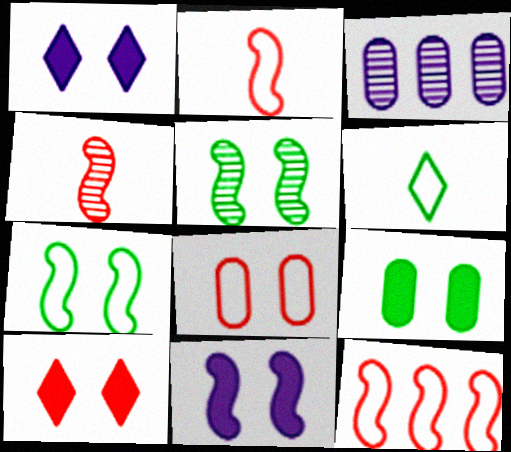[[1, 5, 8], 
[9, 10, 11]]